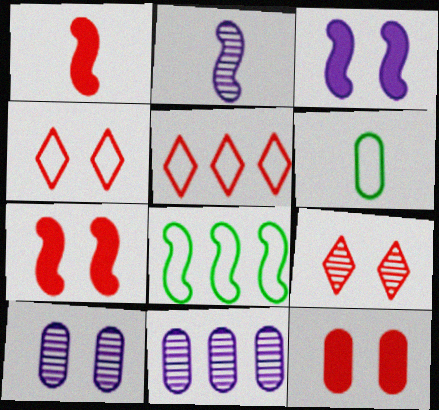[[2, 7, 8], 
[6, 11, 12]]